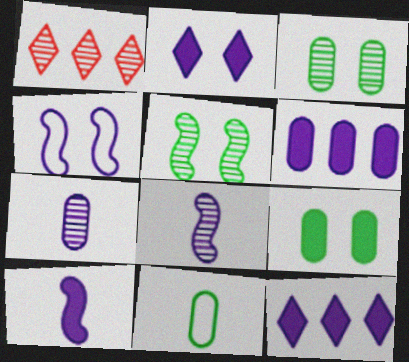[[1, 3, 8], 
[1, 5, 7], 
[2, 6, 10], 
[4, 7, 12]]